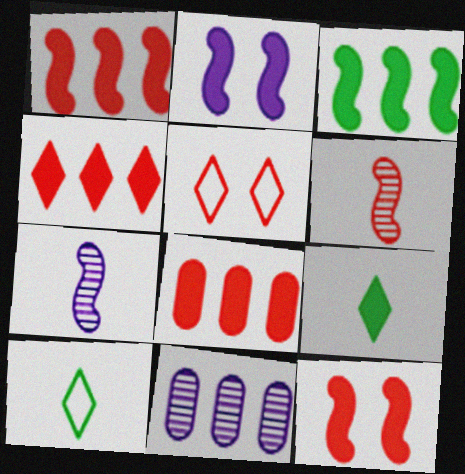[[1, 4, 8], 
[2, 8, 9], 
[5, 6, 8], 
[10, 11, 12]]